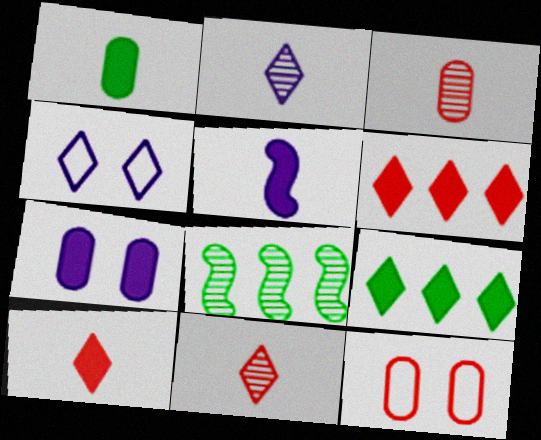[[1, 5, 10], 
[4, 9, 11]]